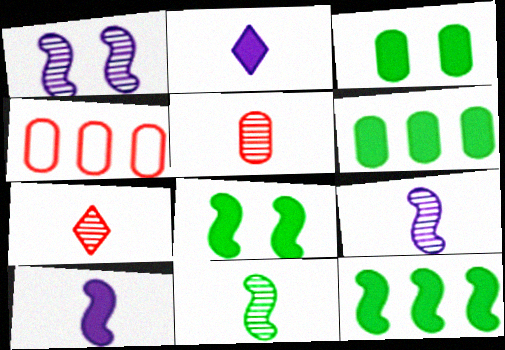[]